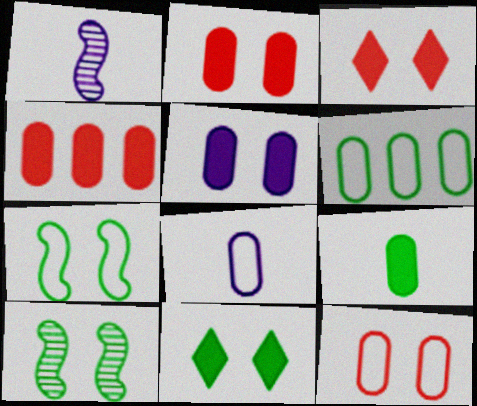[[1, 3, 6], 
[4, 5, 9], 
[6, 8, 12]]